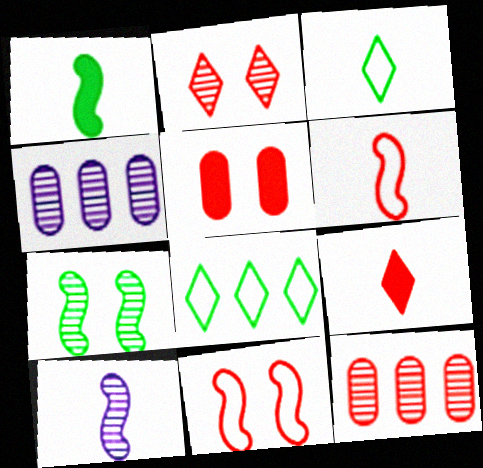[[1, 6, 10], 
[2, 5, 11], 
[5, 8, 10], 
[9, 11, 12]]